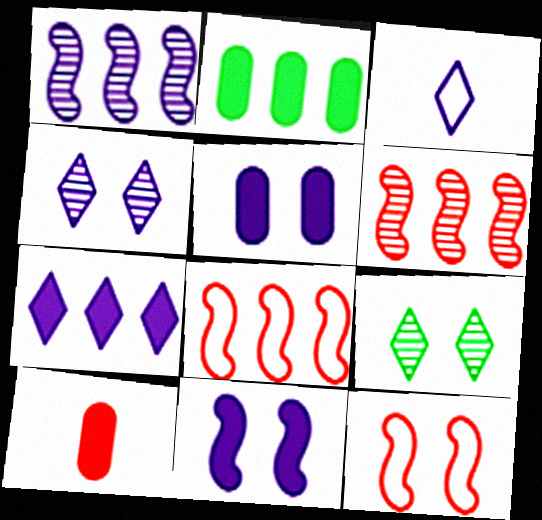[[1, 3, 5], 
[2, 5, 10], 
[3, 4, 7], 
[5, 9, 12]]